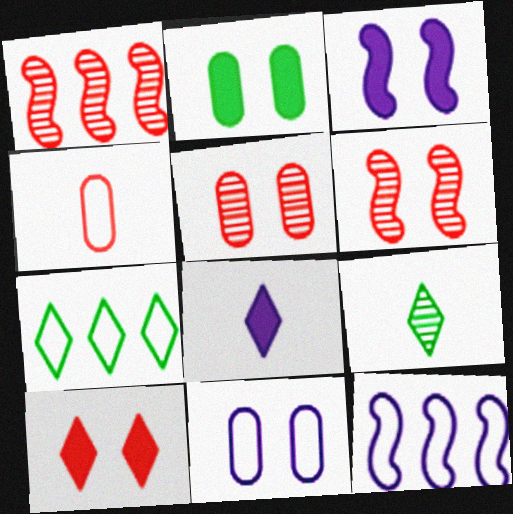[[1, 4, 10], 
[2, 3, 10], 
[2, 5, 11]]